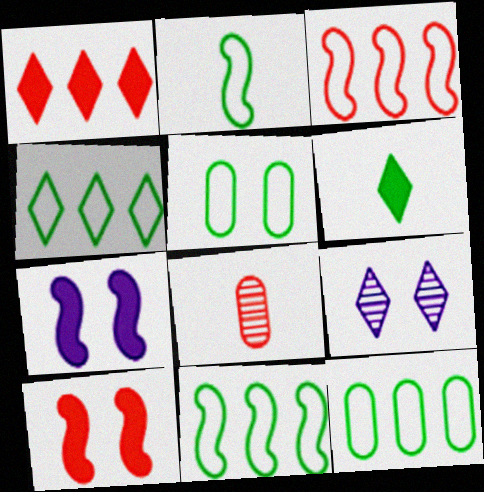[[2, 4, 5], 
[4, 7, 8], 
[4, 11, 12], 
[5, 9, 10]]